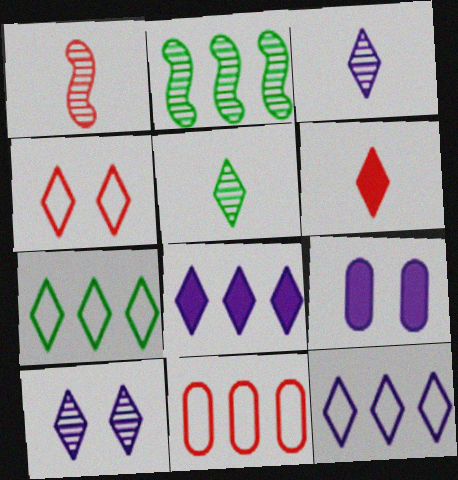[[1, 7, 9], 
[2, 8, 11], 
[4, 5, 8], 
[6, 7, 10]]